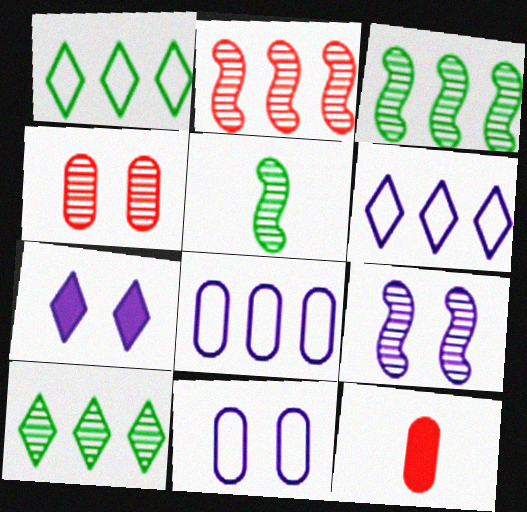[[1, 9, 12], 
[2, 5, 9], 
[7, 9, 11]]